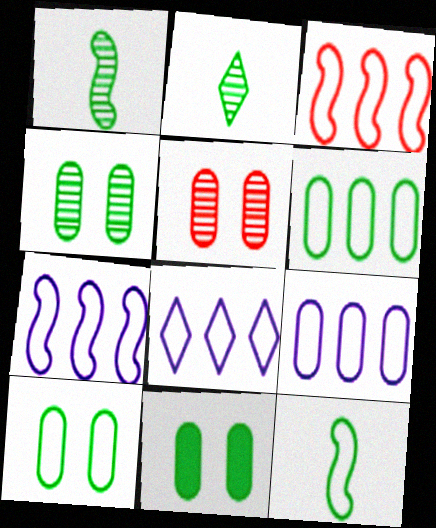[[3, 6, 8], 
[4, 10, 11], 
[7, 8, 9]]